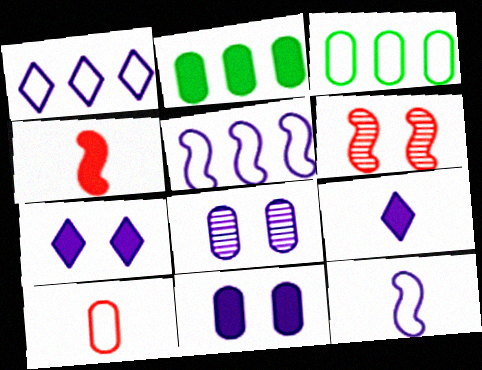[[2, 4, 7], 
[2, 8, 10], 
[3, 6, 9], 
[5, 8, 9]]